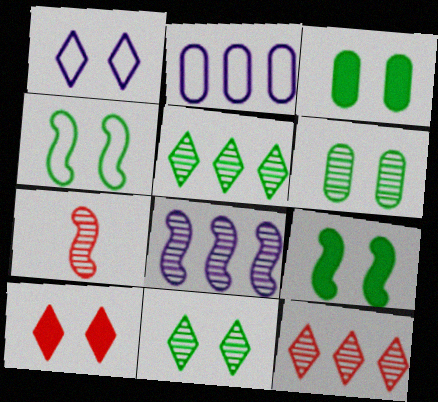[[1, 10, 11], 
[3, 4, 11]]